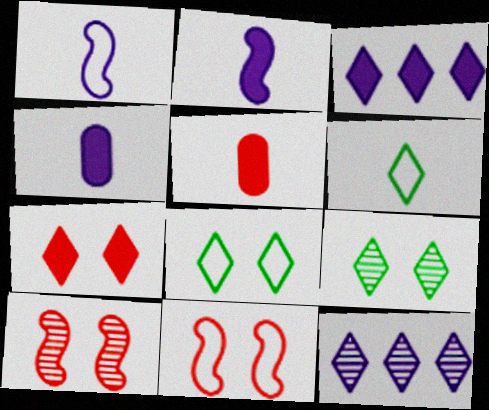[[6, 7, 12]]